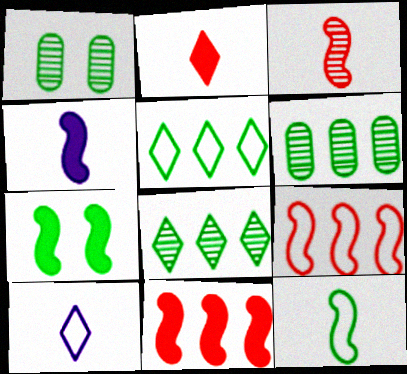[[1, 10, 11], 
[3, 4, 12], 
[4, 7, 11]]